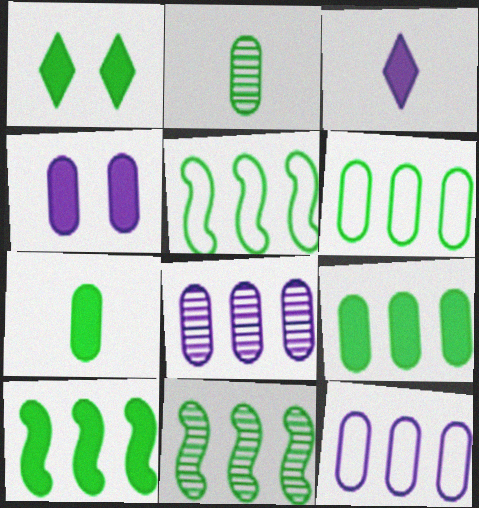[[1, 2, 5], 
[1, 7, 10], 
[5, 10, 11]]